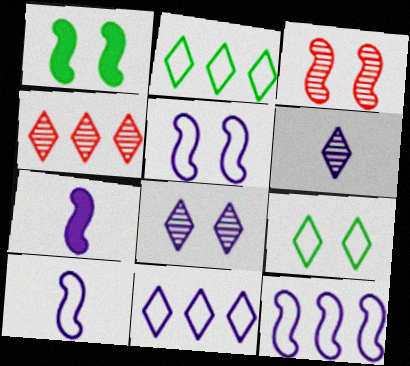[[1, 3, 5], 
[5, 10, 12]]